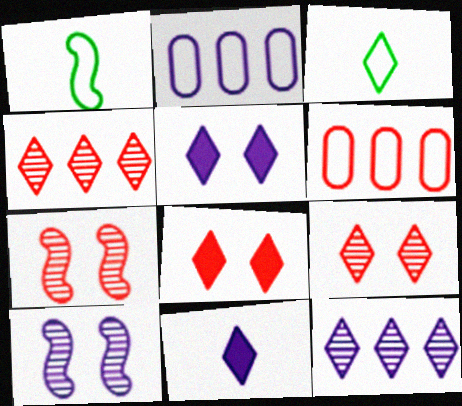[[2, 10, 11], 
[3, 4, 5], 
[3, 8, 12]]